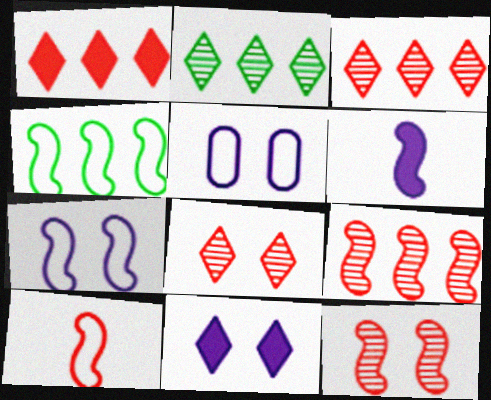[[4, 6, 12], 
[4, 7, 10]]